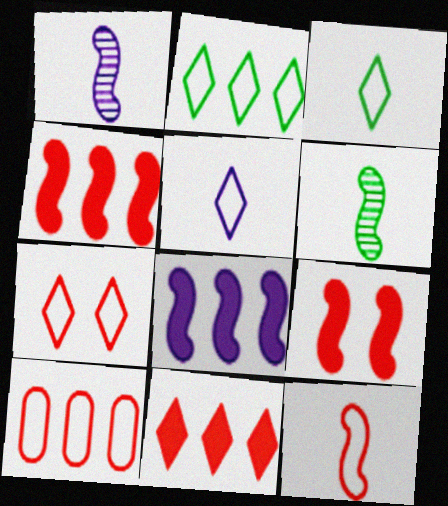[[2, 5, 7], 
[7, 10, 12]]